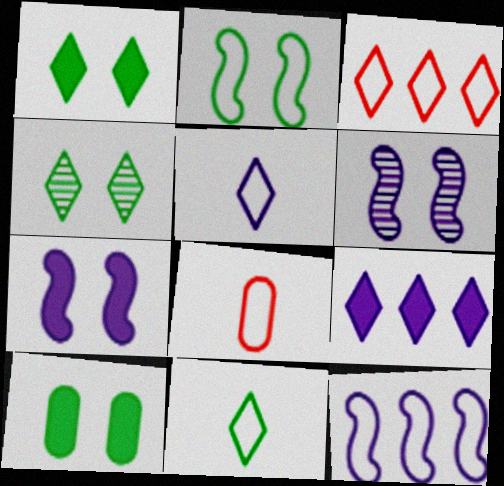[[2, 4, 10]]